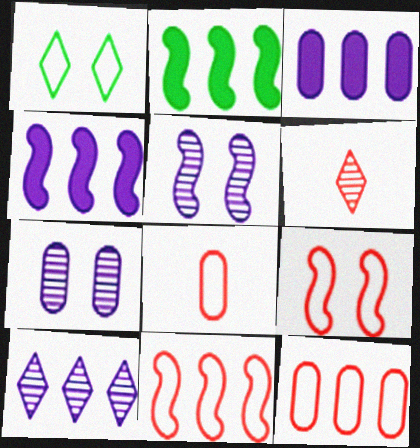[[2, 10, 12]]